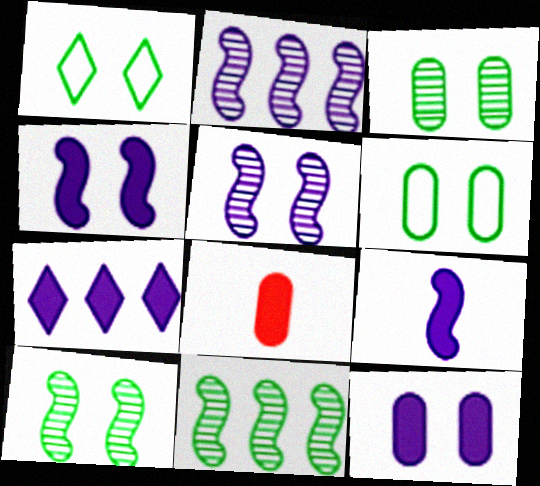[[1, 2, 8], 
[7, 9, 12]]